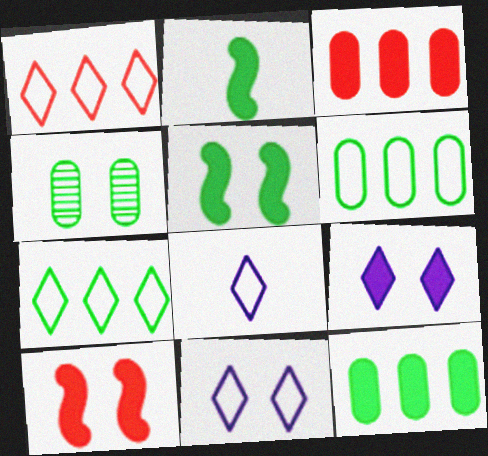[[2, 3, 9], 
[2, 4, 7], 
[4, 10, 11]]